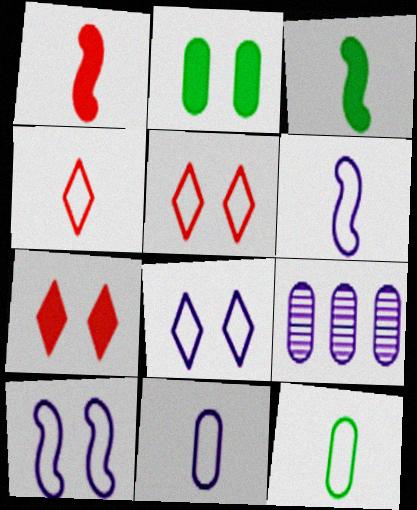[[3, 5, 9], 
[4, 6, 12]]